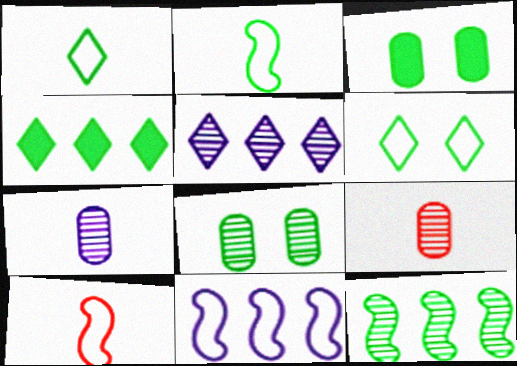[[1, 3, 12], 
[2, 4, 8], 
[3, 5, 10]]